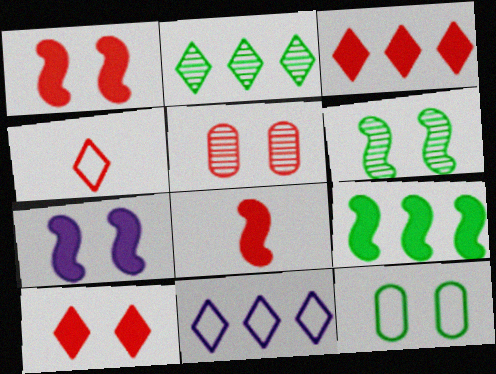[[2, 3, 11], 
[7, 8, 9]]